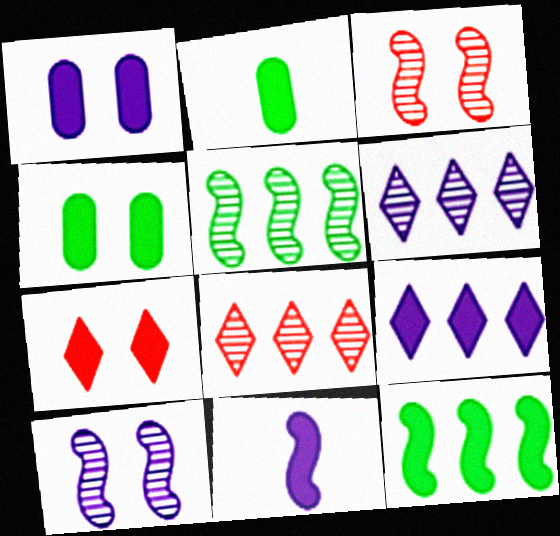[[1, 9, 11]]